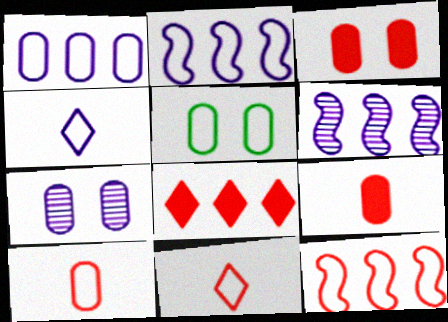[[1, 5, 10], 
[2, 5, 11], 
[3, 5, 7], 
[4, 5, 12]]